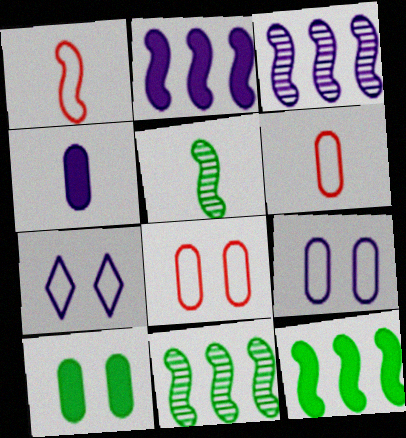[[3, 4, 7]]